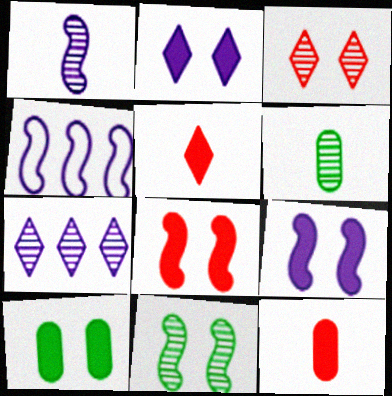[[1, 4, 9], 
[2, 8, 10]]